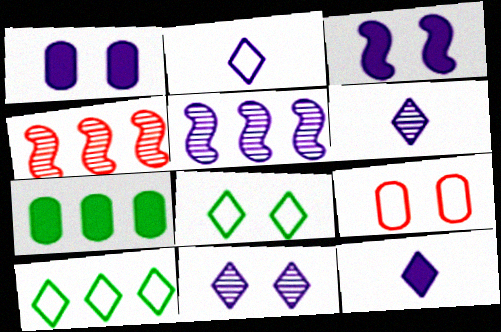[[1, 2, 5], 
[2, 6, 12]]